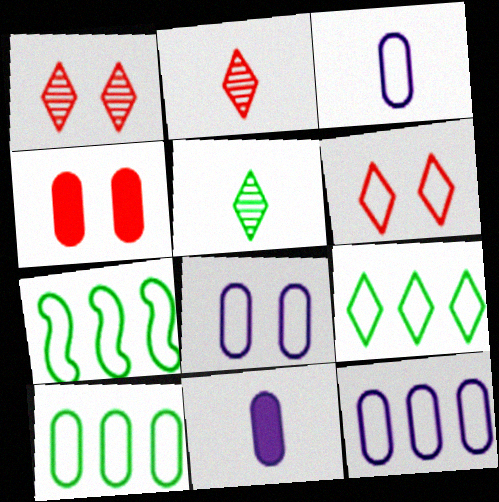[[1, 7, 11], 
[3, 6, 7], 
[3, 8, 12], 
[7, 9, 10]]